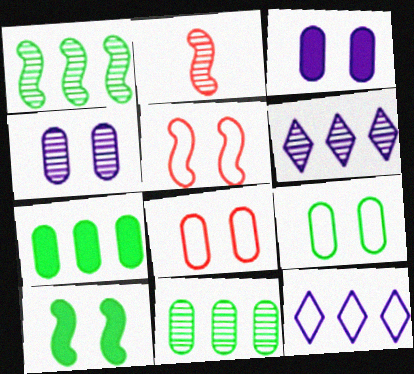[]